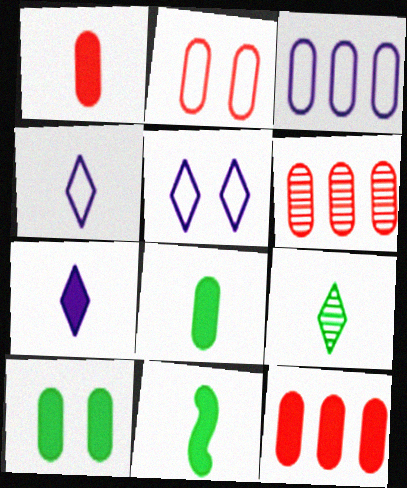[[1, 2, 6], 
[1, 7, 11], 
[5, 6, 11]]